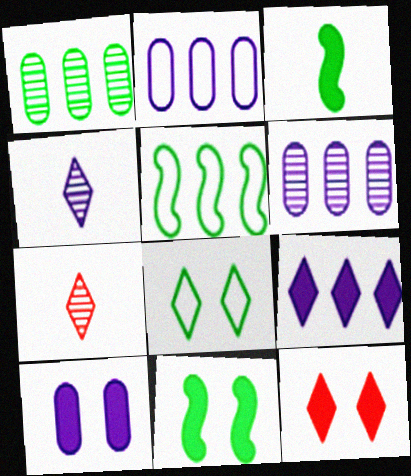[[1, 3, 8], 
[2, 7, 11], 
[5, 7, 10], 
[7, 8, 9], 
[10, 11, 12]]